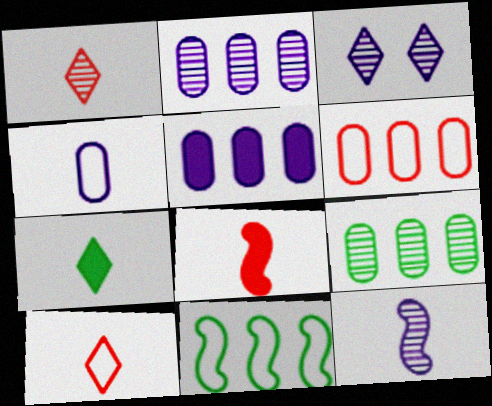[[2, 3, 12], 
[5, 6, 9]]